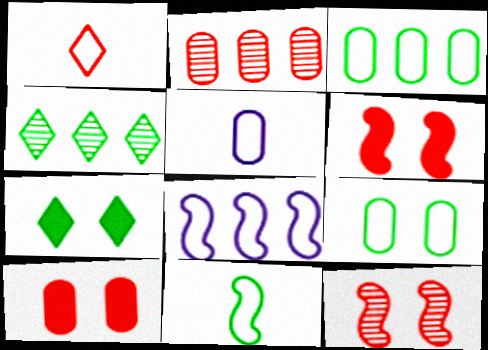[[1, 2, 6], 
[1, 5, 11], 
[1, 8, 9], 
[4, 5, 6]]